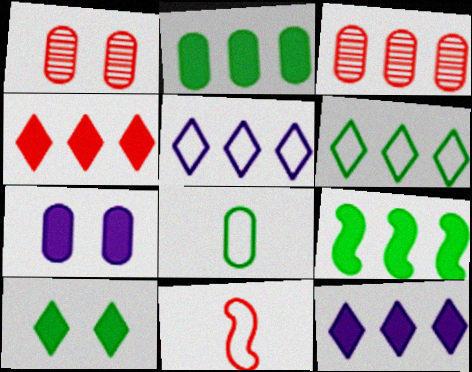[[1, 4, 11], 
[3, 5, 9], 
[3, 7, 8]]